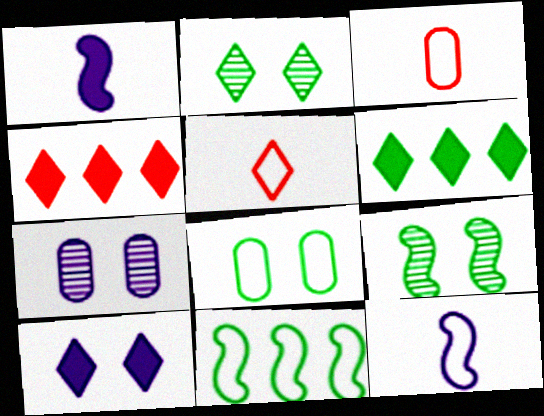[]